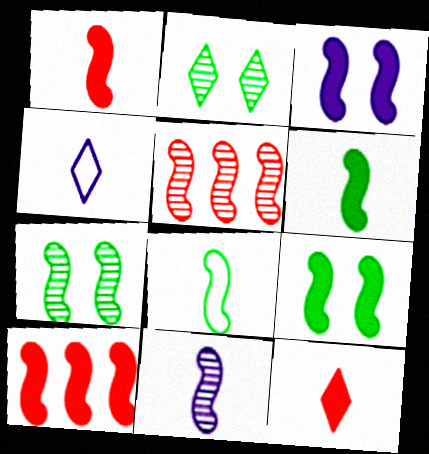[[1, 8, 11], 
[3, 5, 8], 
[3, 6, 10], 
[5, 7, 11]]